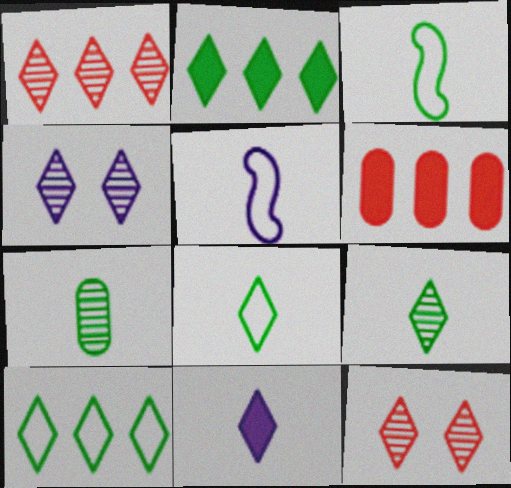[[1, 4, 9], 
[3, 4, 6], 
[10, 11, 12]]